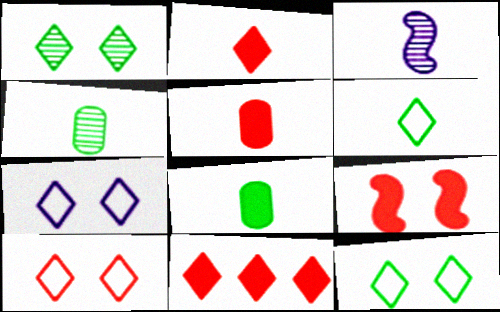[[3, 5, 6], 
[5, 9, 11], 
[7, 10, 12]]